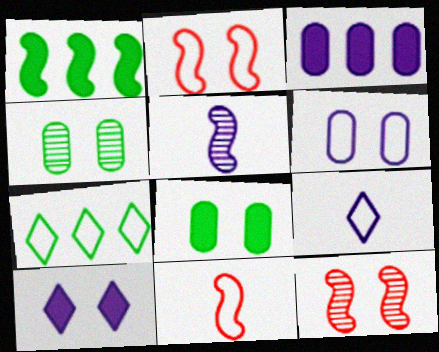[[1, 2, 5], 
[2, 4, 10], 
[6, 7, 11]]